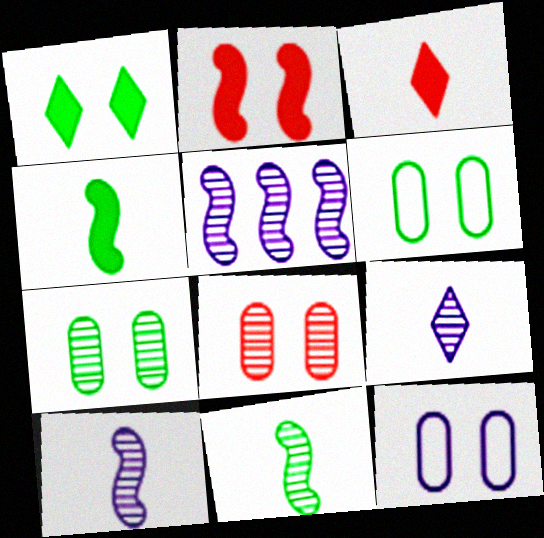[[3, 5, 6]]